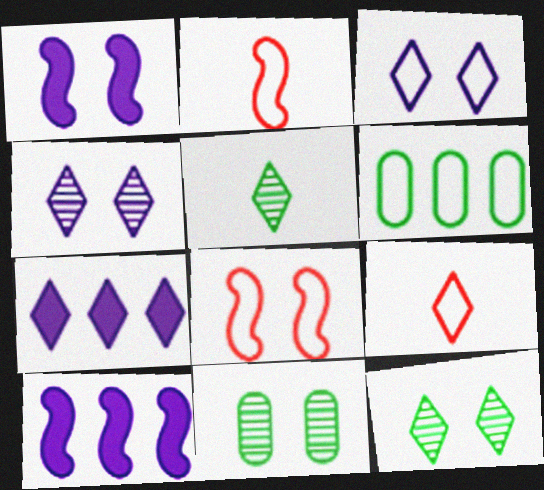[[2, 3, 6], 
[2, 7, 11], 
[7, 9, 12], 
[9, 10, 11]]